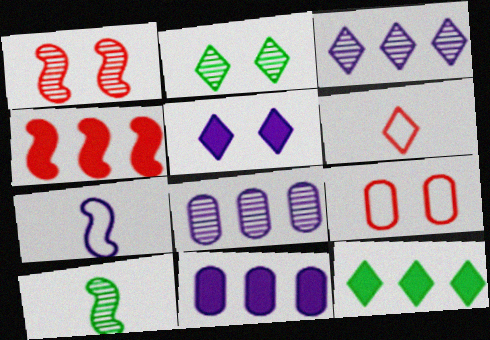[[4, 11, 12], 
[5, 7, 8]]